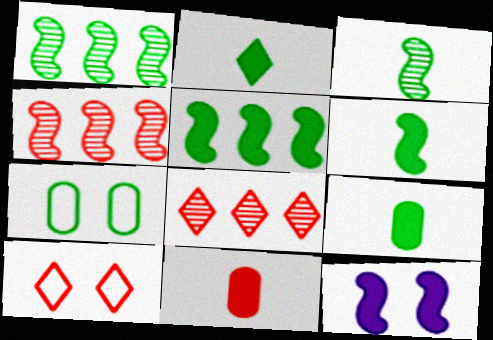[[1, 2, 7], 
[2, 6, 9], 
[4, 10, 11]]